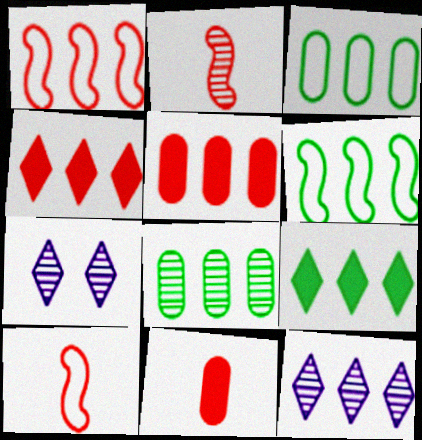[[2, 7, 8], 
[5, 6, 12], 
[6, 7, 11], 
[6, 8, 9]]